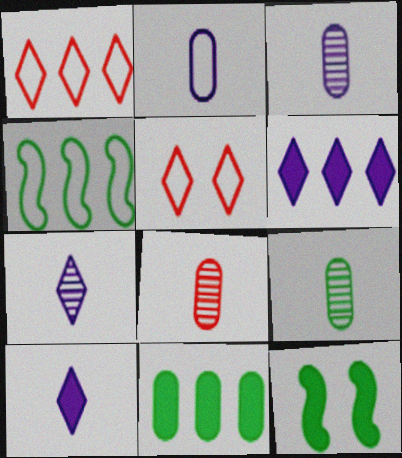[[1, 3, 12], 
[2, 4, 5], 
[3, 8, 9]]